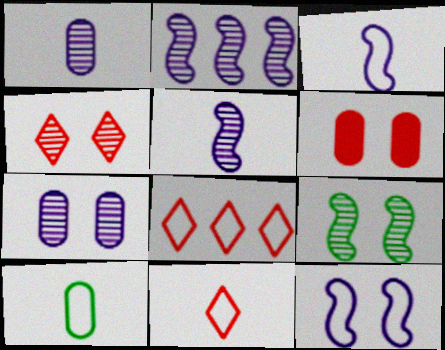[[3, 10, 11], 
[4, 7, 9], 
[8, 10, 12]]